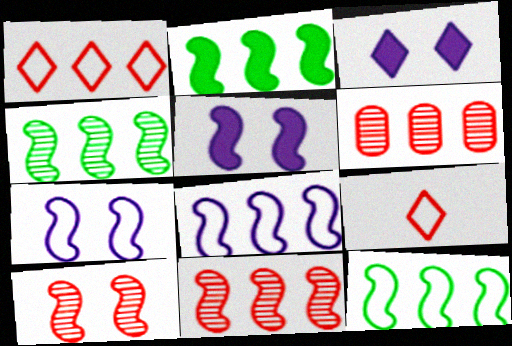[[2, 4, 12], 
[2, 8, 11]]